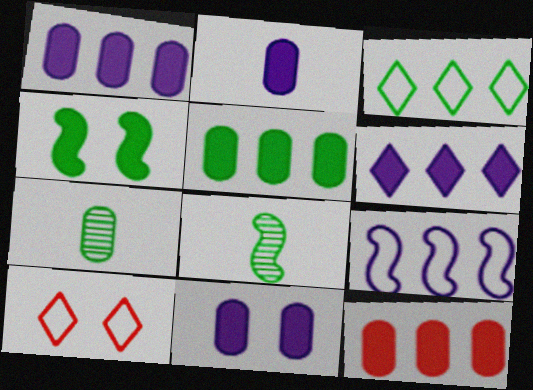[[1, 2, 11], 
[1, 5, 12], 
[1, 8, 10], 
[3, 4, 7]]